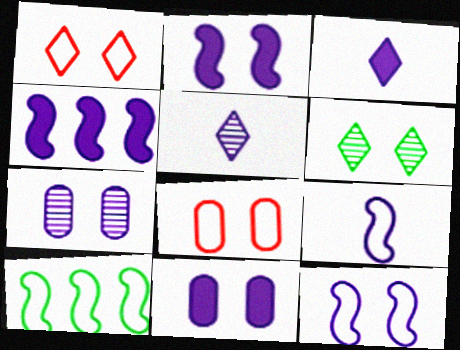[[2, 6, 8], 
[3, 4, 11]]